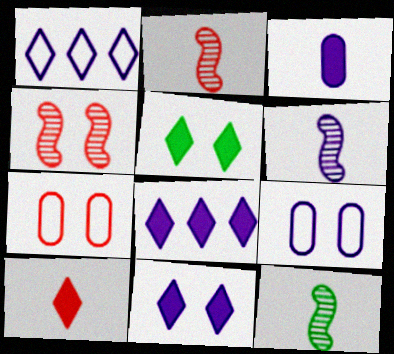[[2, 6, 12], 
[4, 5, 9], 
[5, 8, 10], 
[6, 8, 9], 
[7, 8, 12]]